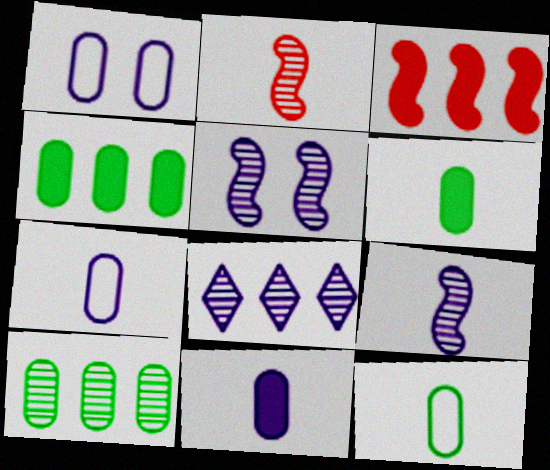[]